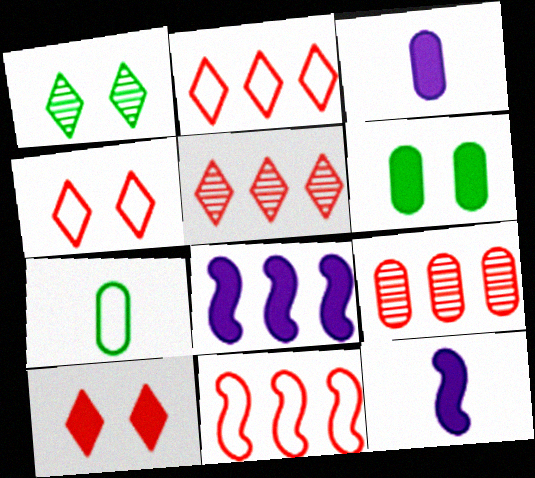[[1, 3, 11]]